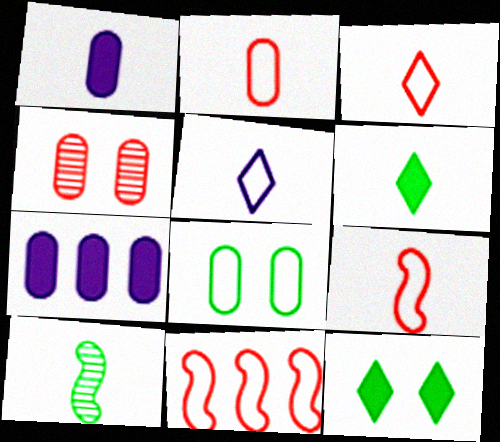[[1, 3, 10], 
[2, 3, 9], 
[5, 8, 11]]